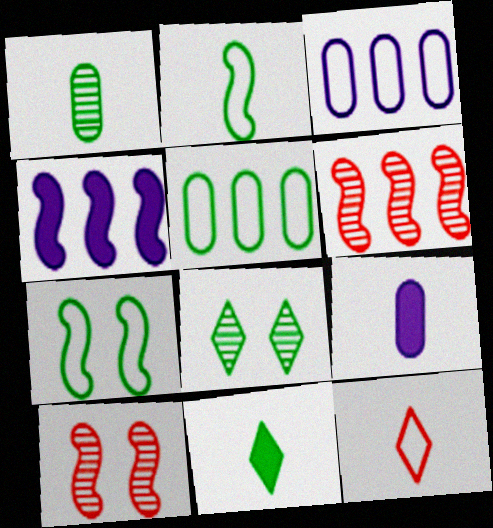[[1, 2, 11], 
[2, 4, 10], 
[3, 7, 12], 
[3, 10, 11]]